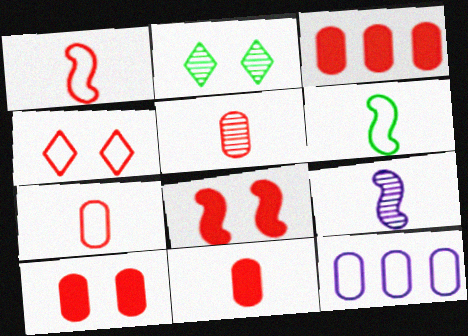[[3, 10, 11], 
[4, 6, 12], 
[5, 7, 11]]